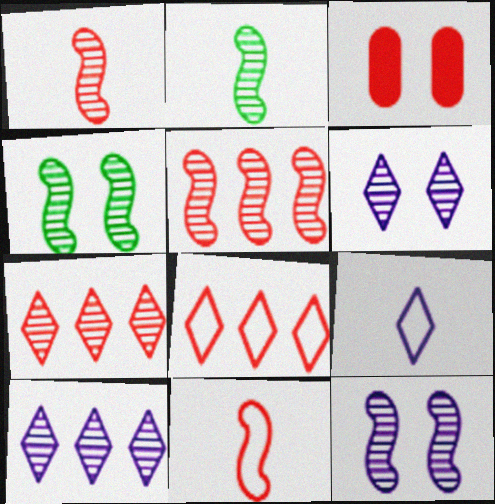[[1, 3, 8], 
[2, 5, 12], 
[3, 7, 11]]